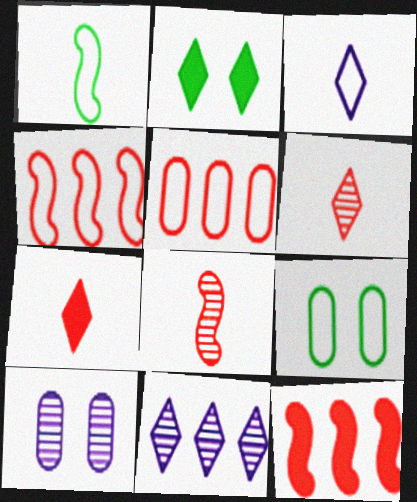[[3, 4, 9]]